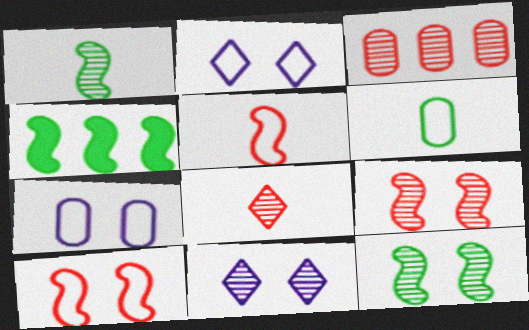[[1, 3, 11], 
[3, 8, 9], 
[4, 7, 8]]